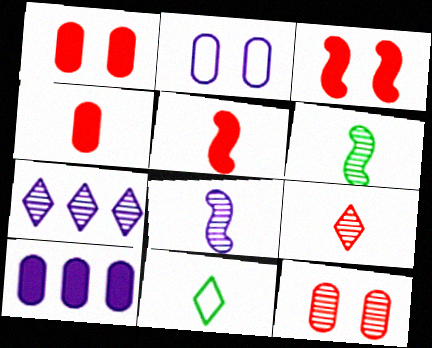[[4, 8, 11], 
[6, 7, 12]]